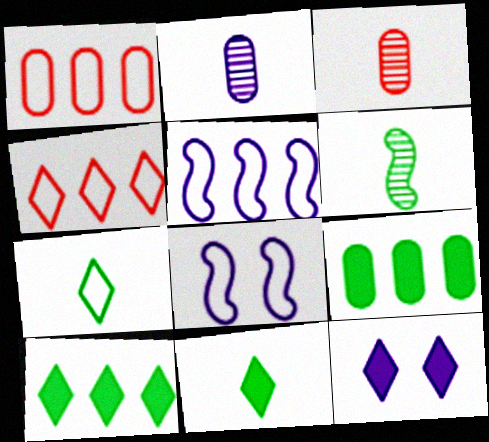[[1, 6, 12], 
[1, 7, 8], 
[2, 5, 12], 
[3, 8, 10]]